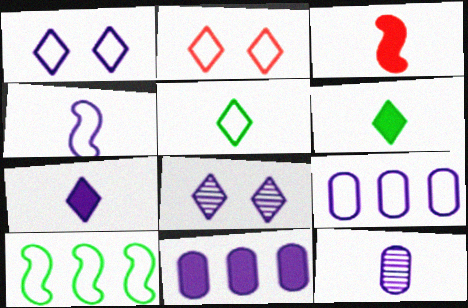[[1, 4, 9], 
[3, 5, 12], 
[4, 7, 12], 
[4, 8, 11]]